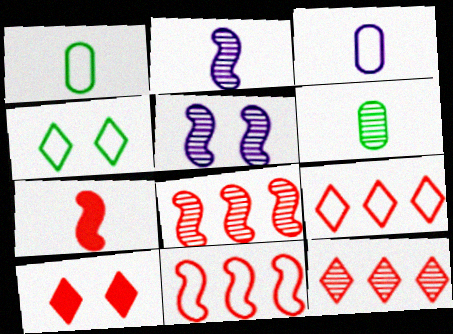[[3, 4, 11], 
[5, 6, 12]]